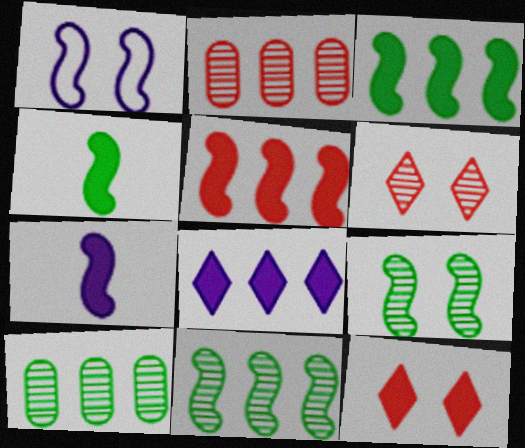[]